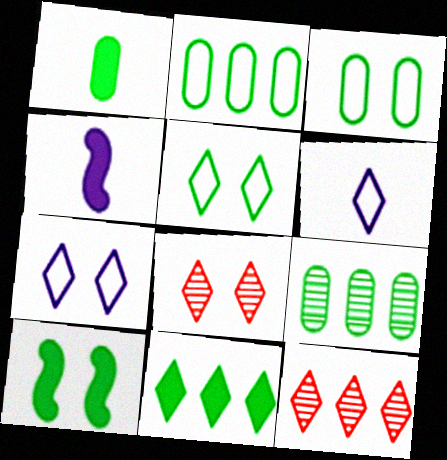[[1, 3, 9], 
[1, 10, 11], 
[2, 4, 8], 
[3, 4, 12], 
[6, 8, 11]]